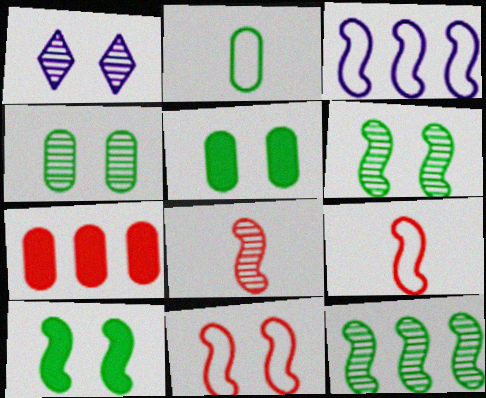[[1, 5, 11], 
[3, 8, 10]]